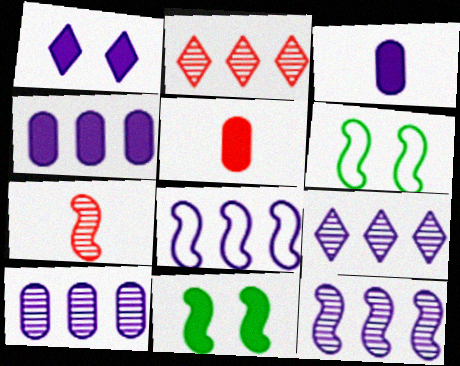[[2, 3, 6], 
[4, 8, 9], 
[5, 6, 9], 
[7, 8, 11], 
[9, 10, 12]]